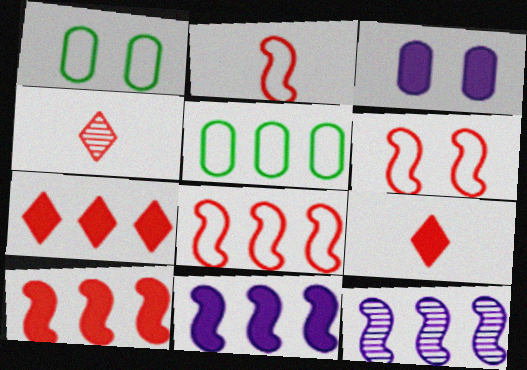[[1, 4, 11], 
[1, 9, 12], 
[2, 6, 8], 
[5, 7, 12]]